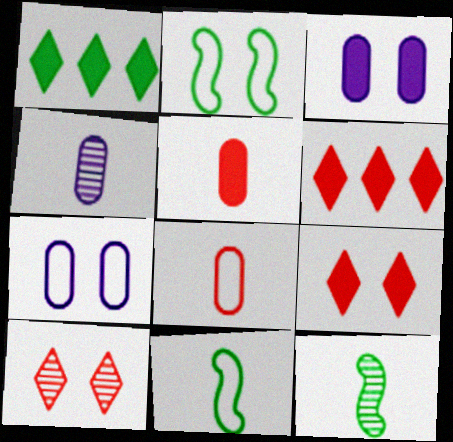[[2, 3, 10], 
[2, 4, 6], 
[6, 7, 12]]